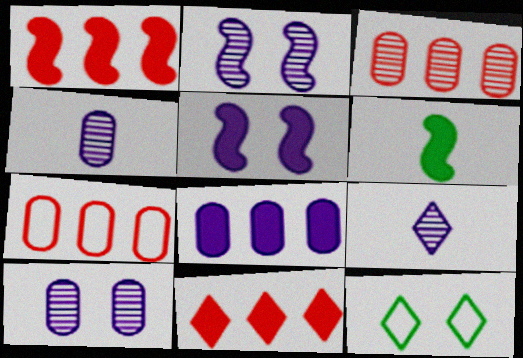[[1, 4, 12], 
[1, 5, 6], 
[9, 11, 12]]